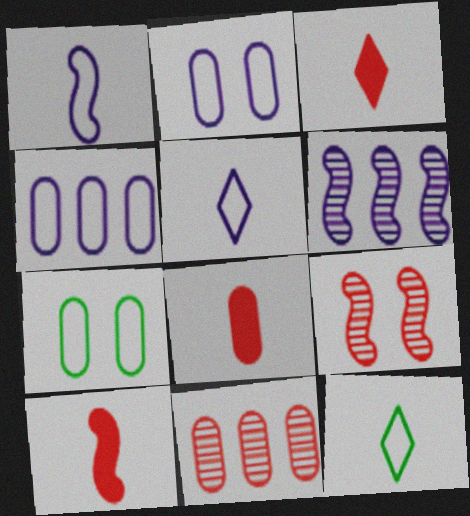[[3, 6, 7], 
[3, 8, 10]]